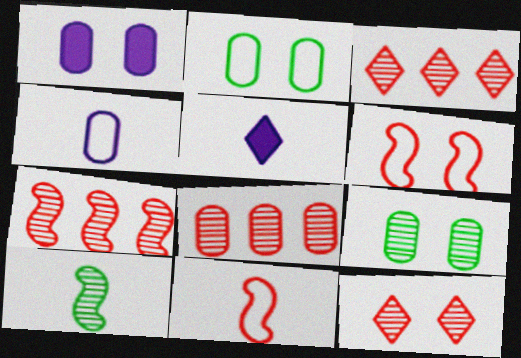[[2, 5, 7], 
[3, 7, 8]]